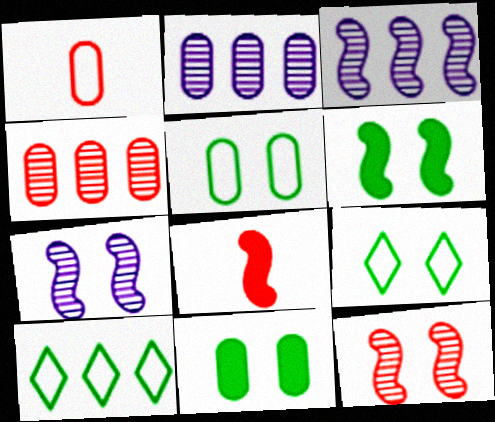[[1, 2, 11], 
[2, 8, 9]]